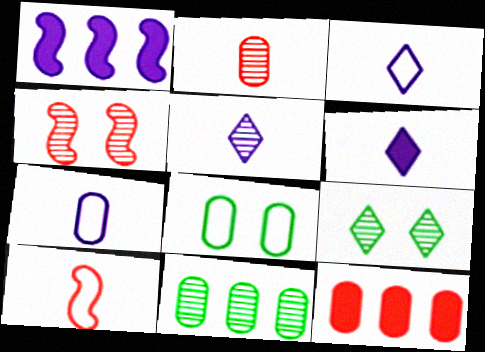[[3, 5, 6], 
[4, 5, 11]]